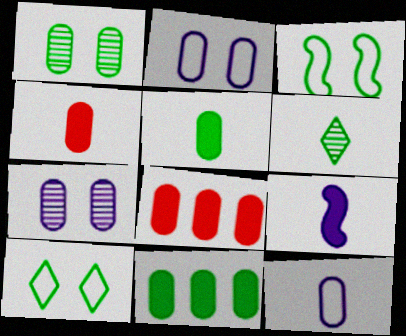[[1, 8, 12], 
[3, 6, 11]]